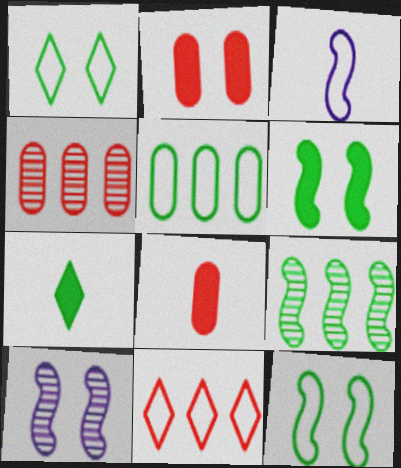[[1, 2, 10]]